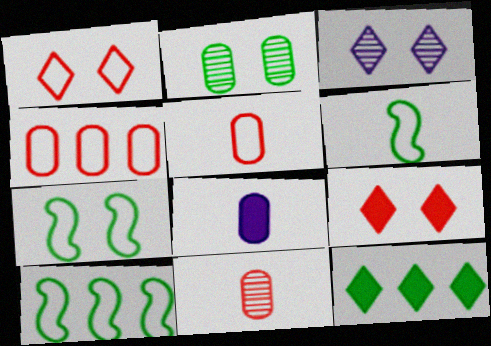[[2, 4, 8], 
[2, 6, 12], 
[6, 7, 10]]